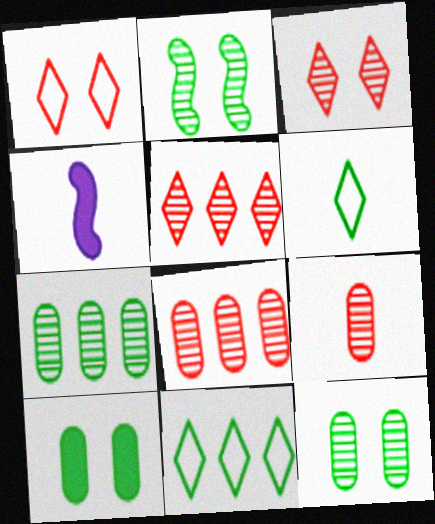[[1, 4, 7], 
[4, 6, 9]]